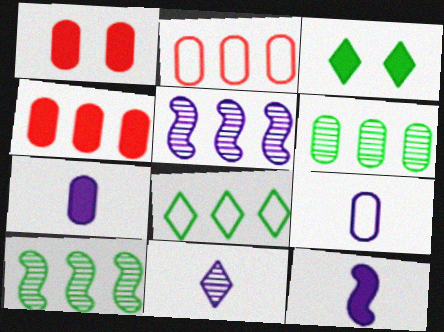[[1, 6, 9], 
[3, 4, 12], 
[4, 5, 8], 
[9, 11, 12]]